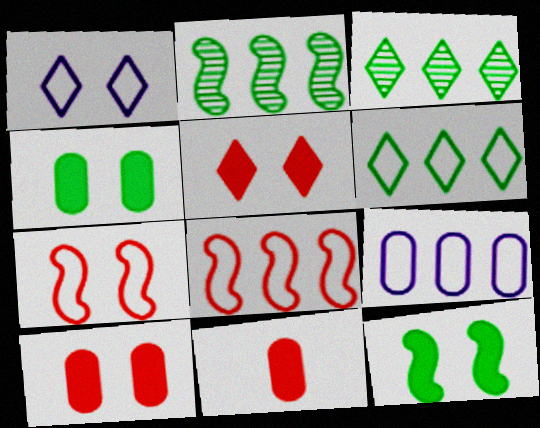[[1, 2, 11], 
[6, 8, 9]]